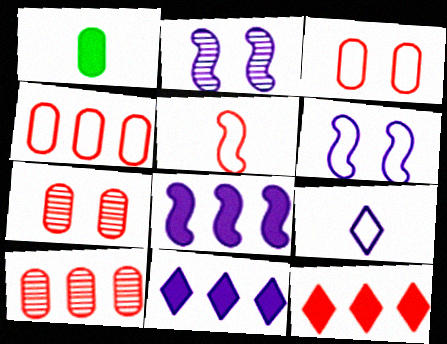[[5, 7, 12]]